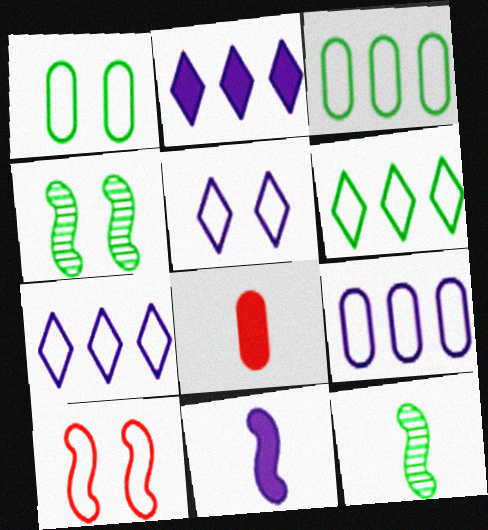[[1, 5, 10], 
[4, 7, 8]]